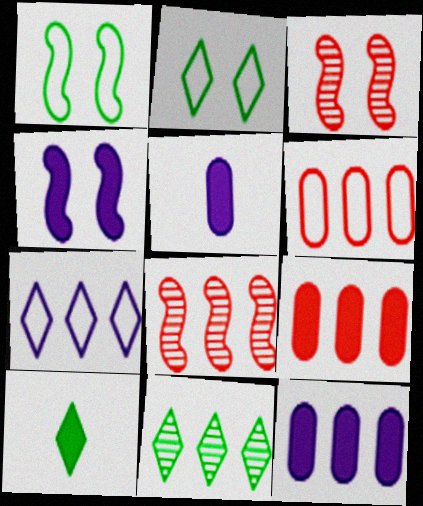[[1, 3, 4], 
[2, 5, 8], 
[2, 10, 11], 
[4, 9, 10]]